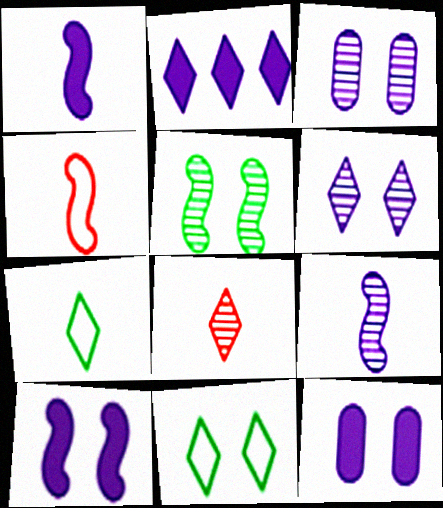[[1, 2, 12], 
[2, 8, 11]]